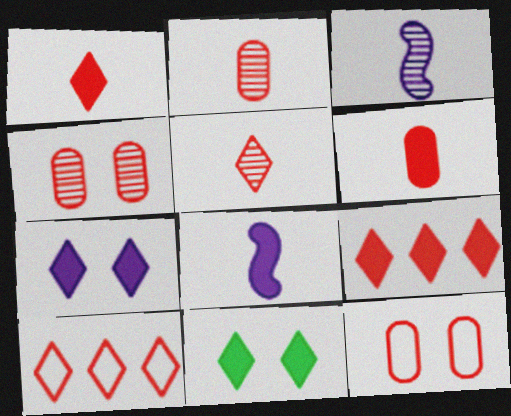[]